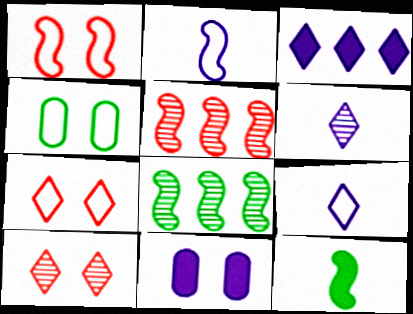[]